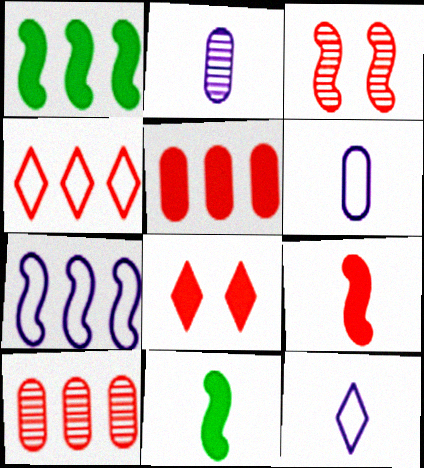[[3, 7, 11], 
[5, 8, 9]]